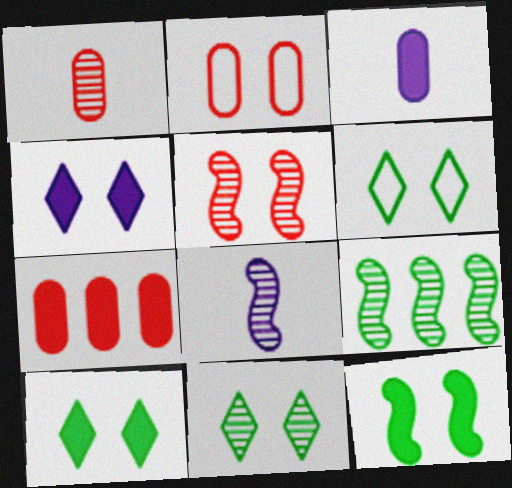[[1, 2, 7], 
[5, 8, 9], 
[6, 7, 8], 
[6, 10, 11]]